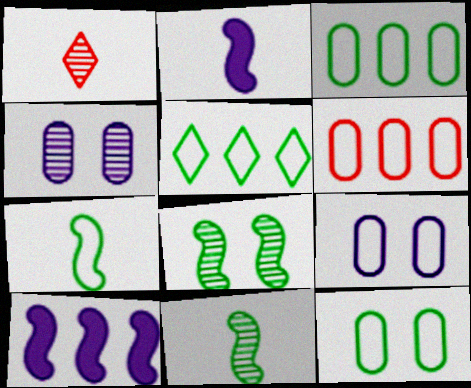[[1, 10, 12], 
[5, 7, 12]]